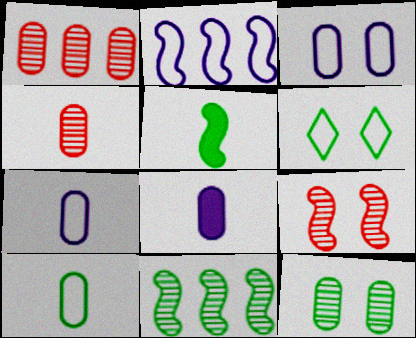[[2, 5, 9], 
[4, 8, 10]]